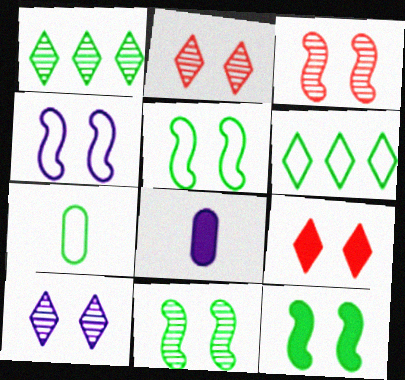[[1, 7, 12], 
[3, 4, 12], 
[3, 6, 8], 
[5, 6, 7], 
[5, 11, 12]]